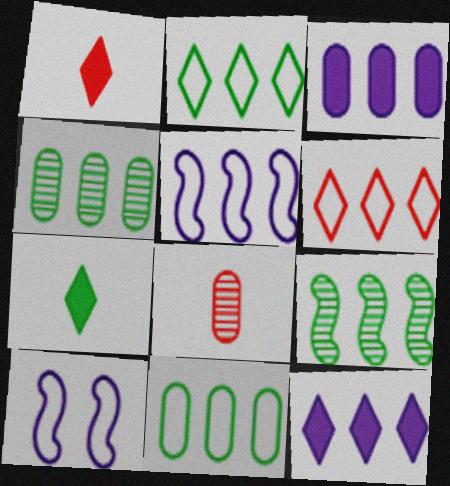[[1, 4, 10], 
[3, 6, 9], 
[5, 6, 11]]